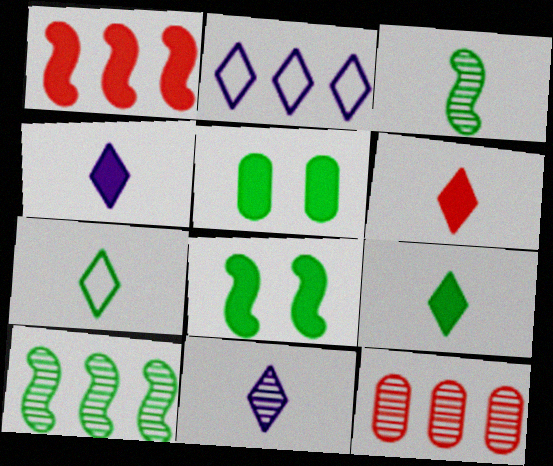[[1, 4, 5], 
[4, 6, 9], 
[5, 7, 10], 
[6, 7, 11]]